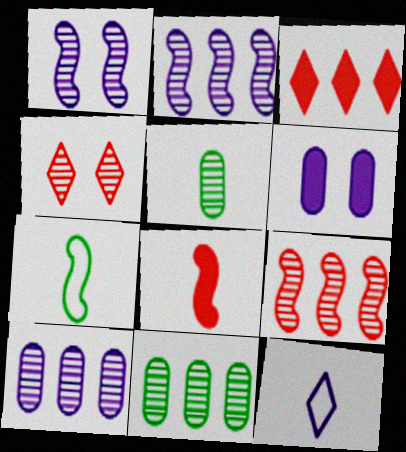[[2, 4, 5], 
[2, 6, 12], 
[5, 8, 12]]